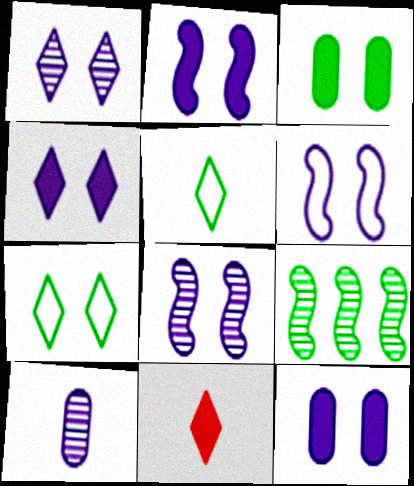[[1, 6, 12], 
[2, 4, 12], 
[2, 6, 8], 
[3, 5, 9]]